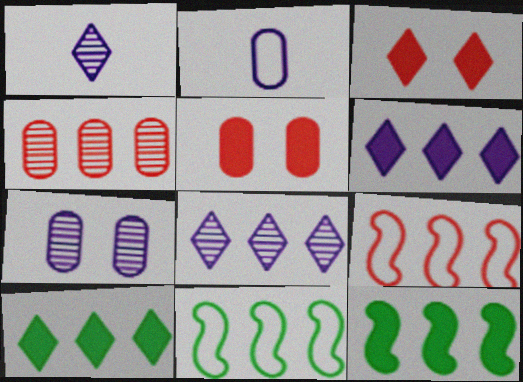[[1, 5, 11], 
[4, 6, 11]]